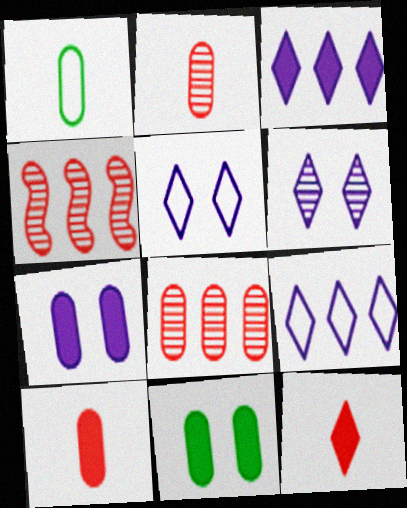[[1, 7, 8]]